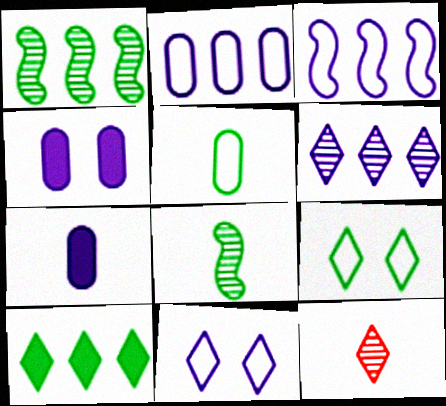[[10, 11, 12]]